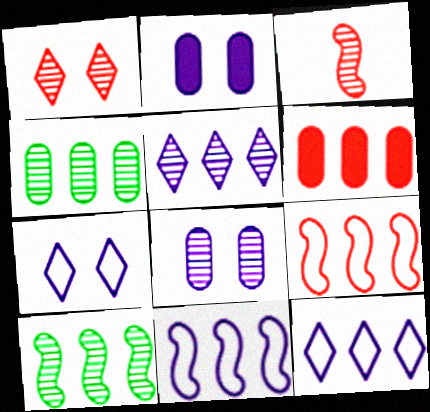[[6, 10, 12]]